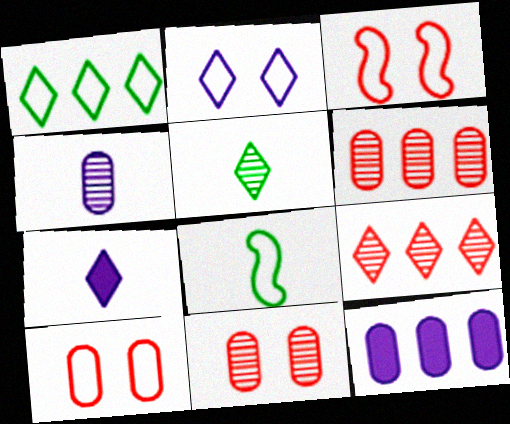[[3, 5, 12]]